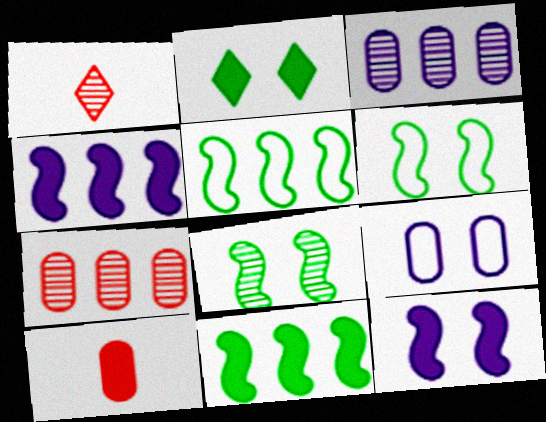[[1, 3, 8], 
[1, 9, 11], 
[2, 4, 10]]